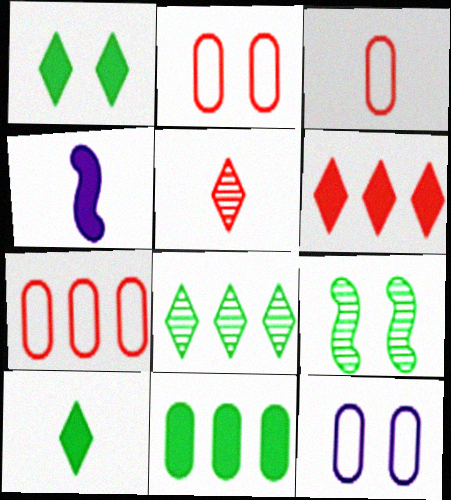[[2, 3, 7], 
[2, 4, 8]]